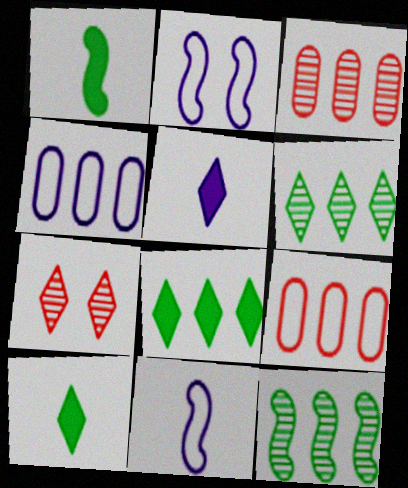[[1, 4, 7], 
[2, 3, 10]]